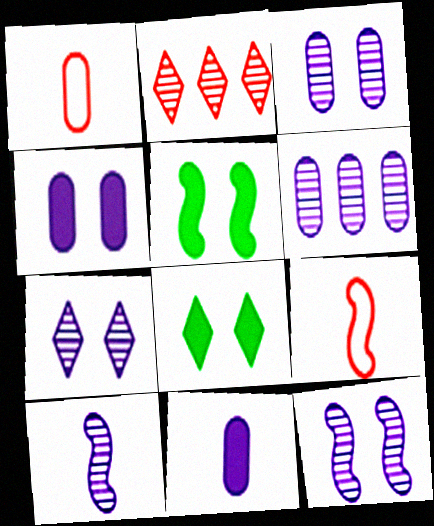[[3, 7, 12], 
[6, 7, 10], 
[6, 8, 9]]